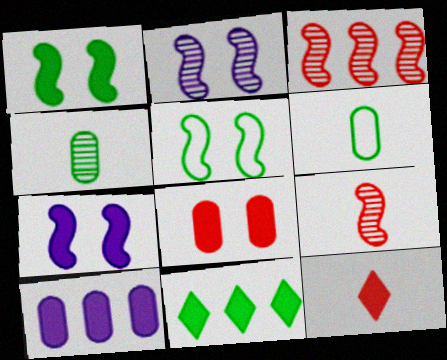[[1, 10, 12], 
[4, 5, 11]]